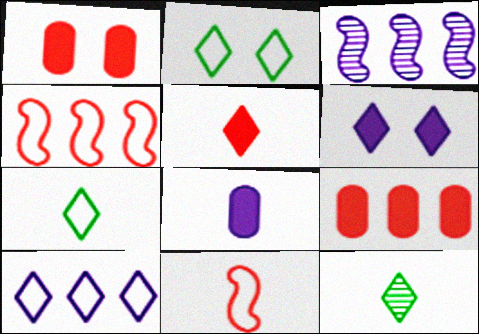[[1, 3, 7], 
[8, 11, 12]]